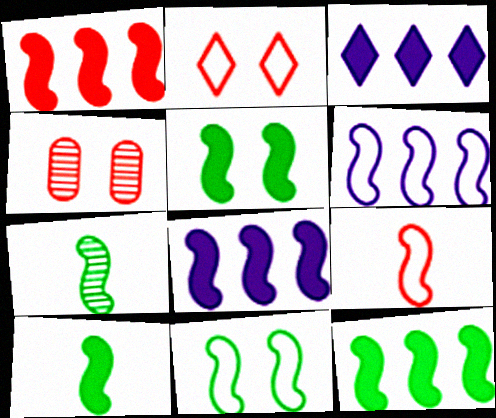[[1, 8, 12], 
[5, 10, 12], 
[6, 9, 11], 
[7, 11, 12]]